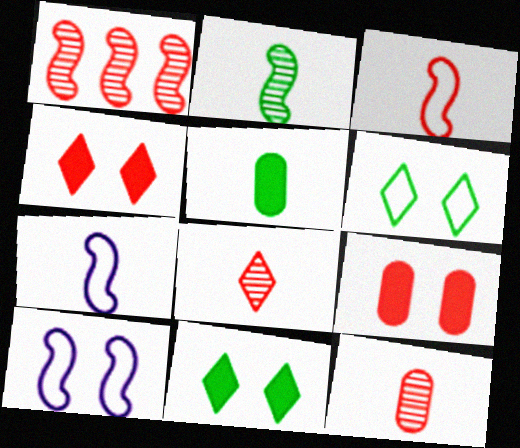[[5, 7, 8]]